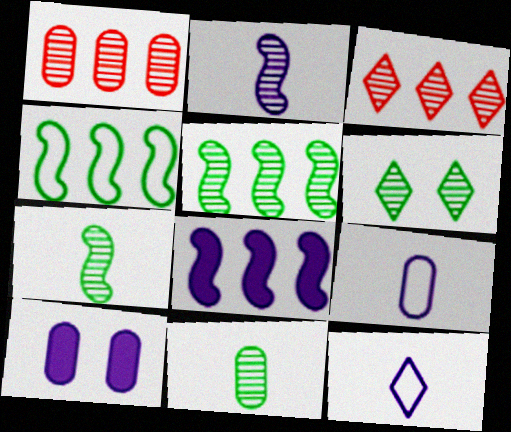[[1, 2, 6], 
[5, 6, 11]]